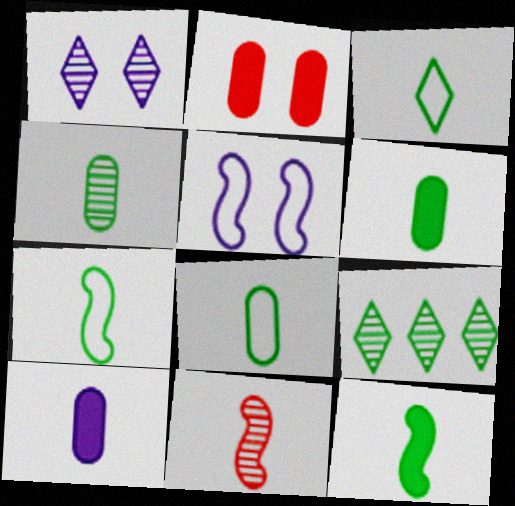[[3, 4, 12], 
[3, 7, 8], 
[3, 10, 11], 
[4, 6, 8]]